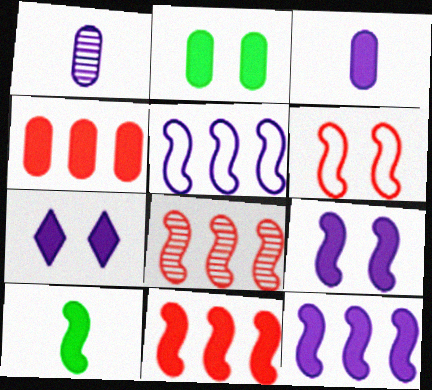[[1, 5, 7], 
[2, 3, 4], 
[3, 7, 12], 
[4, 7, 10], 
[9, 10, 11]]